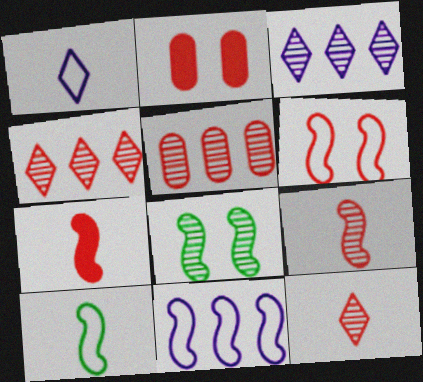[[2, 3, 10], 
[6, 10, 11], 
[7, 8, 11]]